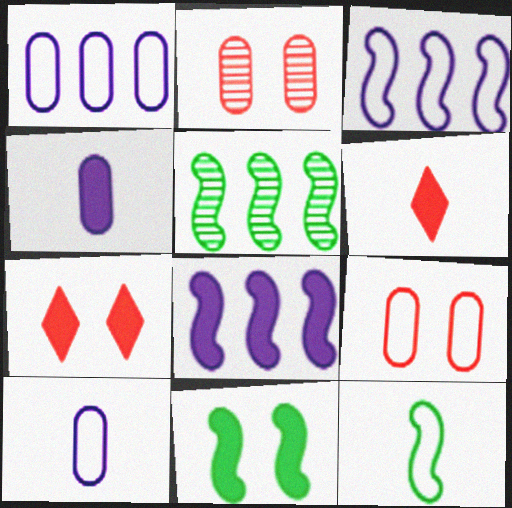[[5, 7, 10], 
[5, 11, 12]]